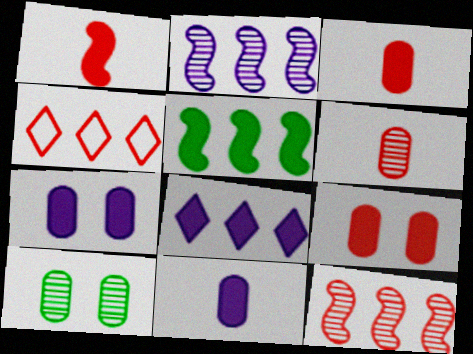[]